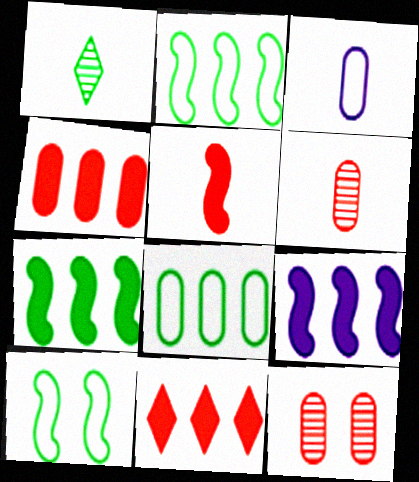[[1, 3, 5]]